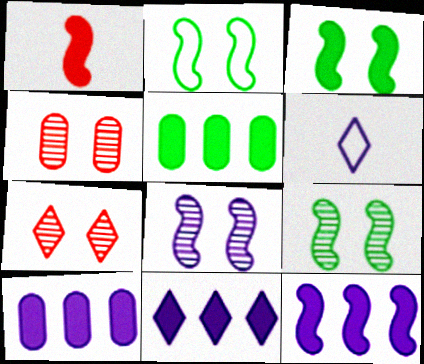[[1, 3, 12], 
[2, 3, 9], 
[6, 8, 10], 
[10, 11, 12]]